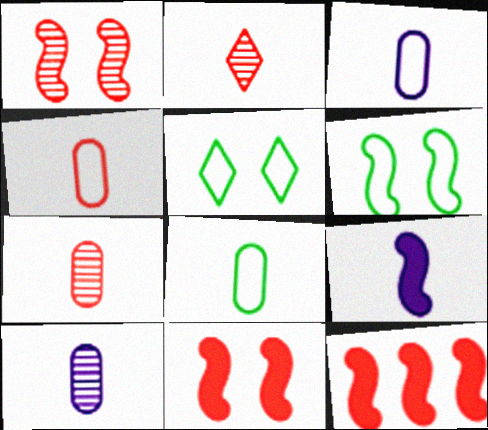[[2, 8, 9], 
[3, 4, 8], 
[5, 10, 12]]